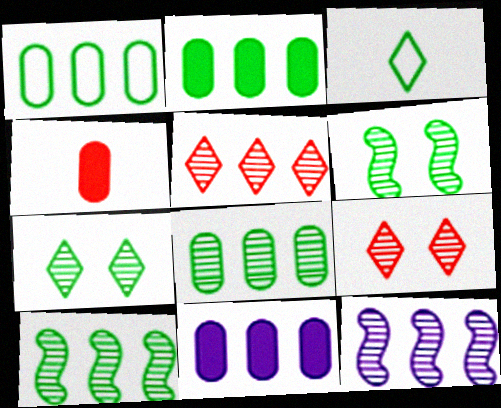[[1, 2, 8], 
[2, 3, 6], 
[5, 8, 12]]